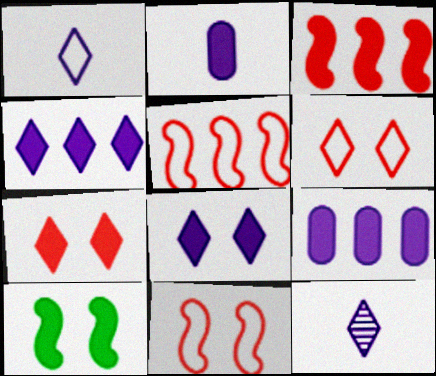[]